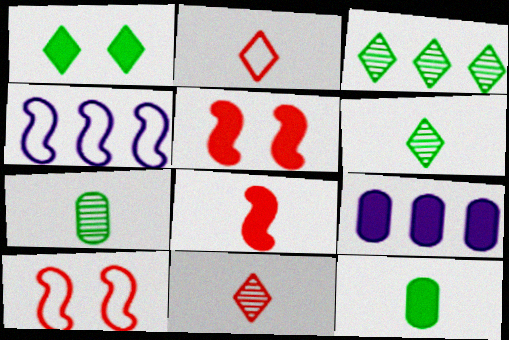[[1, 8, 9], 
[6, 9, 10]]